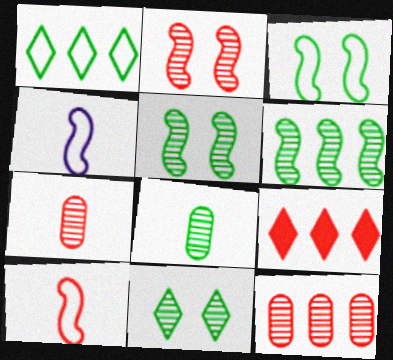[[6, 8, 11]]